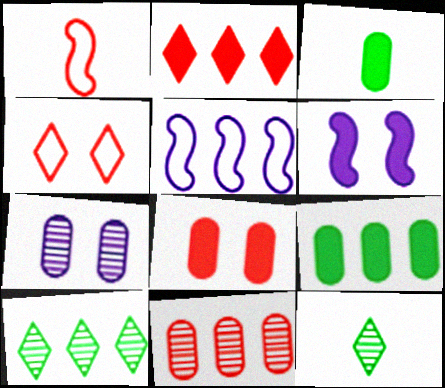[[2, 3, 6], 
[5, 8, 12]]